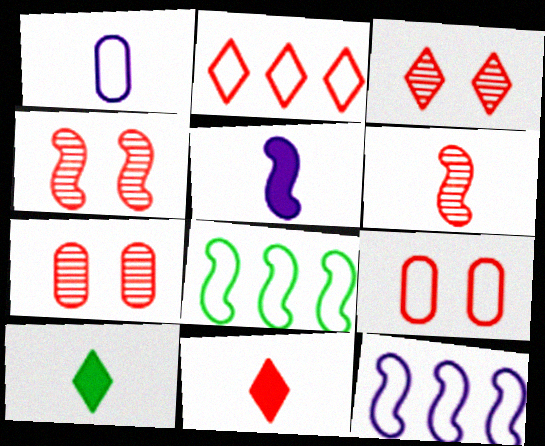[[1, 6, 10], 
[2, 3, 11], 
[3, 4, 7], 
[4, 5, 8], 
[7, 10, 12]]